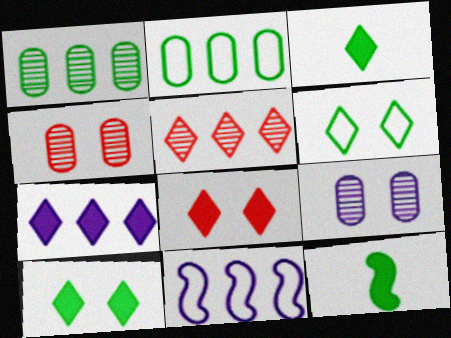[[1, 6, 12], 
[3, 4, 11], 
[3, 7, 8]]